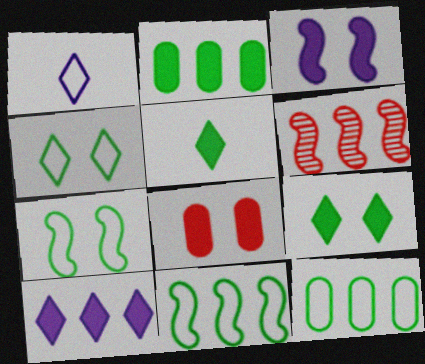[[3, 8, 9], 
[6, 10, 12]]